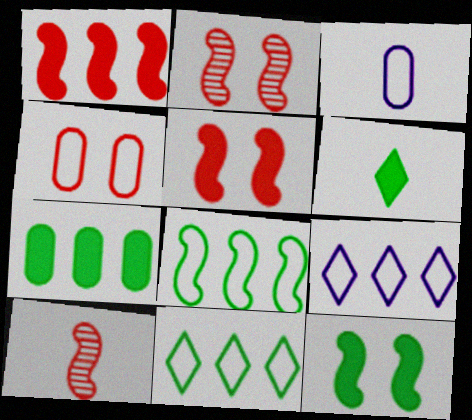[[3, 6, 10], 
[6, 7, 12]]